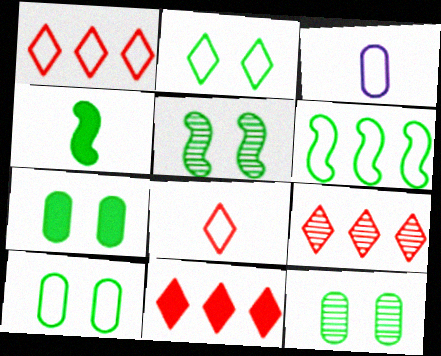[[1, 9, 11], 
[2, 5, 7], 
[3, 5, 11], 
[4, 5, 6], 
[7, 10, 12]]